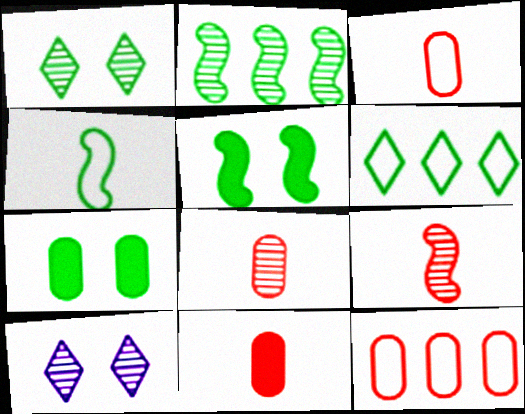[[2, 4, 5], 
[2, 8, 10], 
[3, 8, 11]]